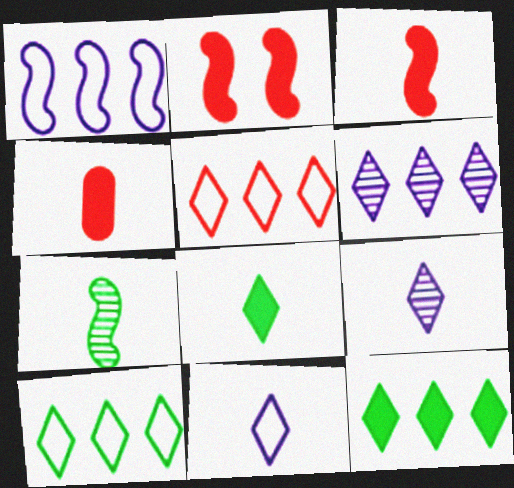[[1, 2, 7], 
[4, 7, 11], 
[5, 6, 12]]